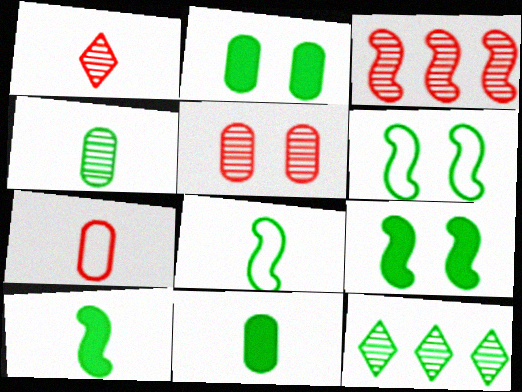[[1, 3, 5], 
[2, 8, 12], 
[6, 11, 12]]